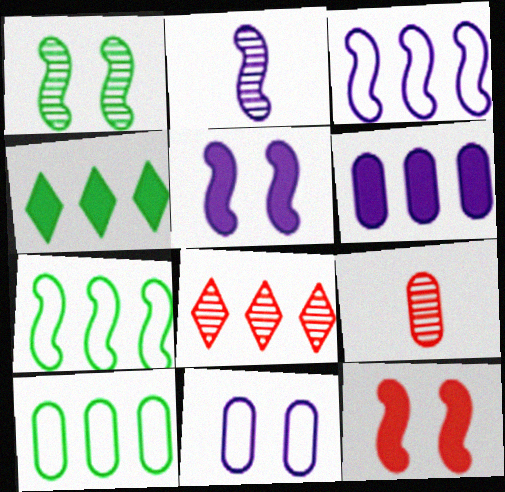[[2, 3, 5], 
[2, 7, 12], 
[6, 7, 8]]